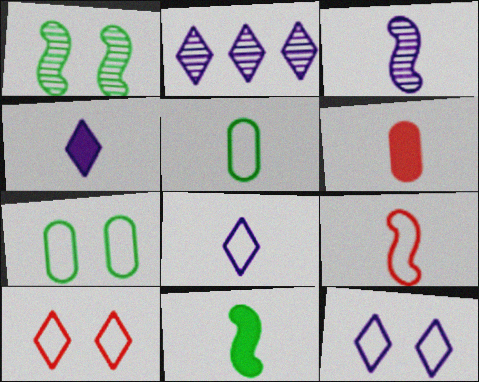[[2, 4, 12], 
[3, 9, 11], 
[4, 6, 11], 
[5, 8, 9]]